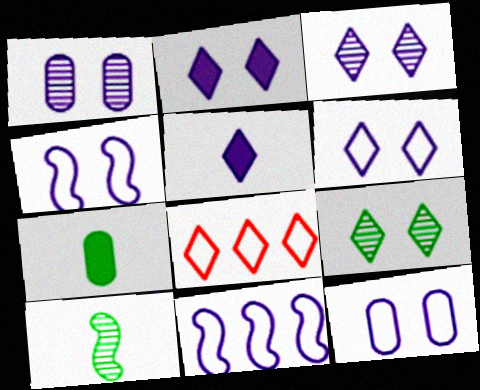[[1, 2, 4], 
[1, 5, 11], 
[2, 3, 6], 
[4, 6, 12], 
[5, 8, 9]]